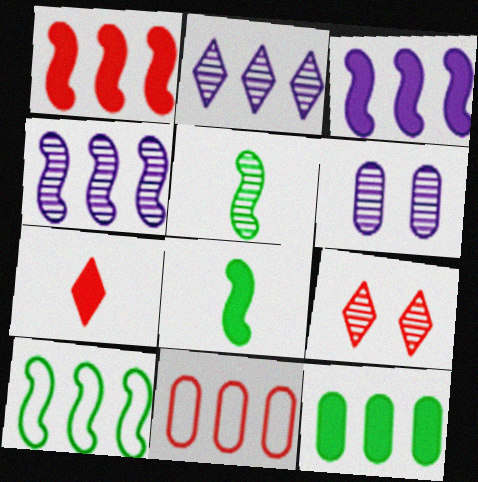[[1, 4, 10], 
[6, 7, 10]]